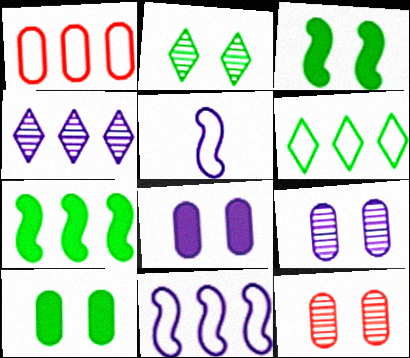[[1, 4, 7], 
[1, 6, 11], 
[4, 5, 8]]